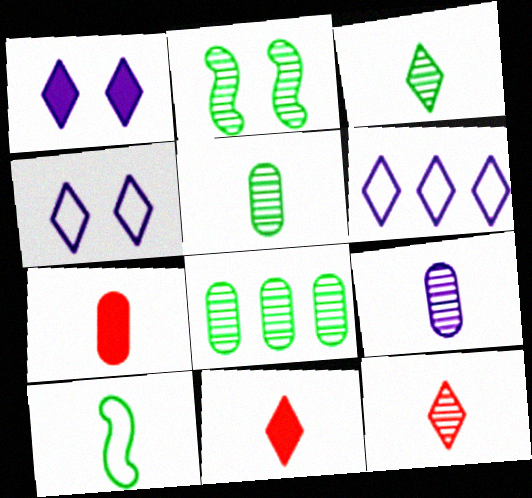[[2, 3, 8], 
[2, 6, 7], 
[9, 10, 11]]